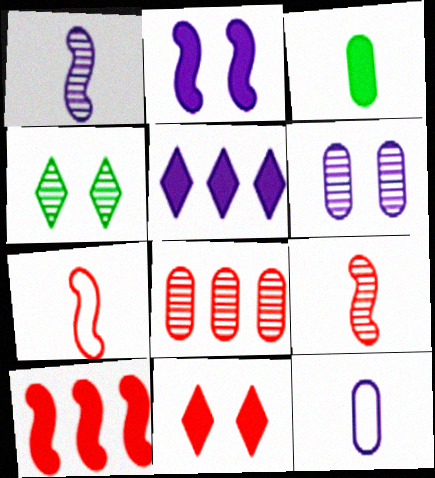[[1, 4, 8], 
[4, 10, 12], 
[7, 8, 11]]